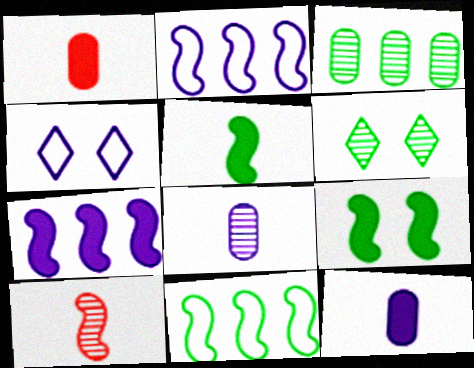[[1, 2, 6], 
[2, 9, 10], 
[4, 7, 8]]